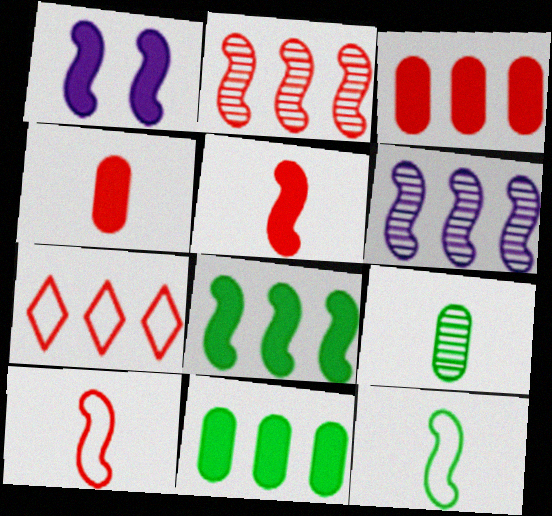[[1, 2, 12], 
[1, 5, 8], 
[1, 7, 9], 
[2, 3, 7], 
[6, 7, 11]]